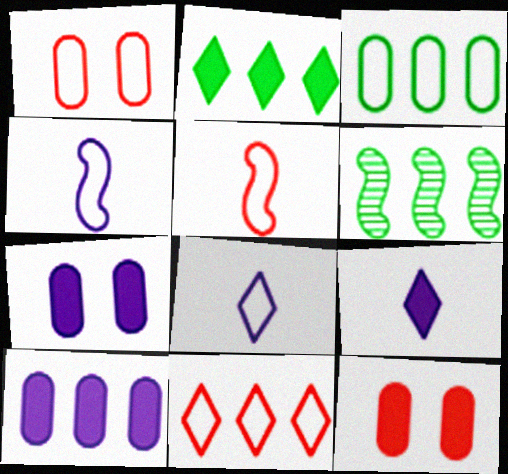[[1, 5, 11], 
[1, 6, 9], 
[2, 3, 6], 
[6, 8, 12], 
[6, 10, 11]]